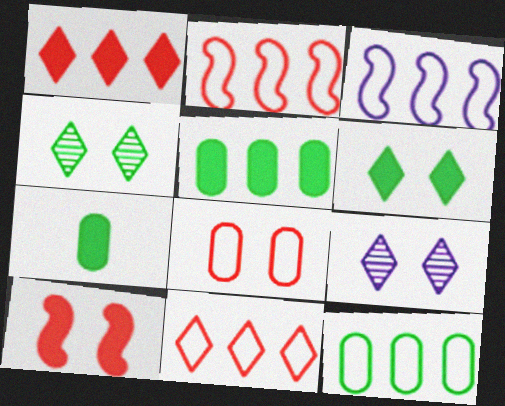[[2, 7, 9], 
[3, 11, 12]]